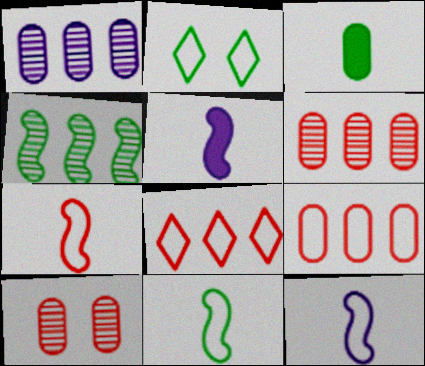[[2, 3, 4], 
[2, 5, 6], 
[2, 9, 12], 
[7, 11, 12]]